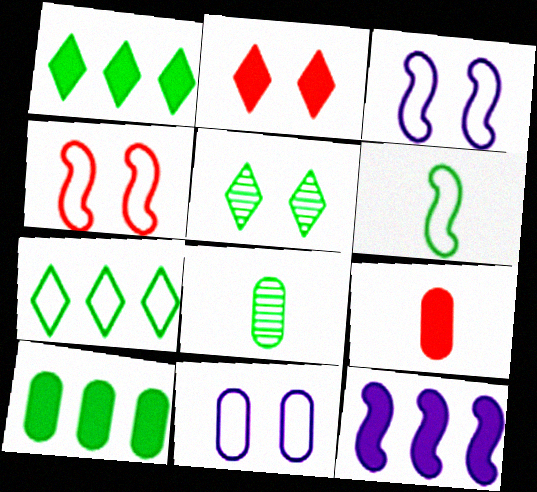[[5, 6, 10]]